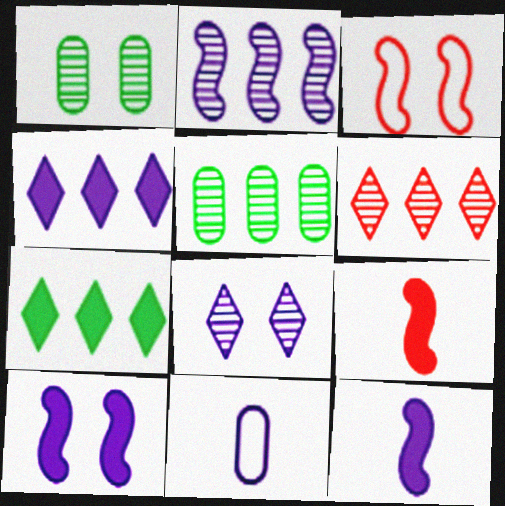[[2, 5, 6]]